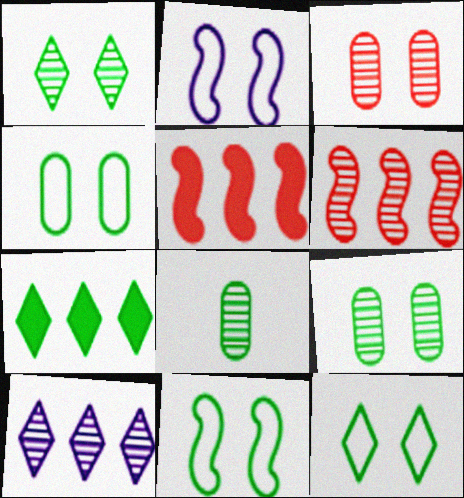[[4, 11, 12], 
[7, 8, 11]]